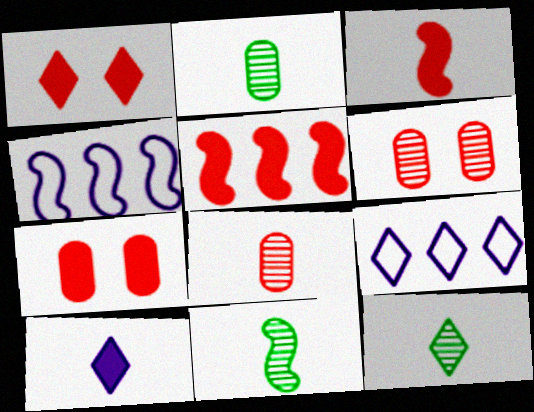[[1, 2, 4], 
[1, 9, 12], 
[2, 11, 12], 
[4, 7, 12], 
[7, 9, 11]]